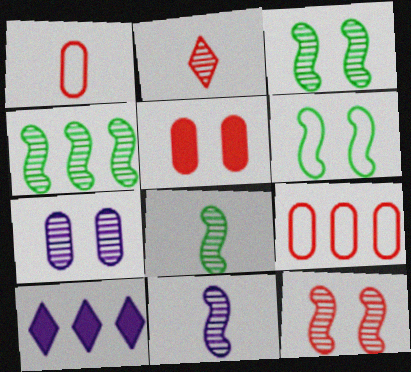[[1, 3, 10], 
[2, 4, 7], 
[3, 4, 8], 
[4, 9, 10], 
[4, 11, 12]]